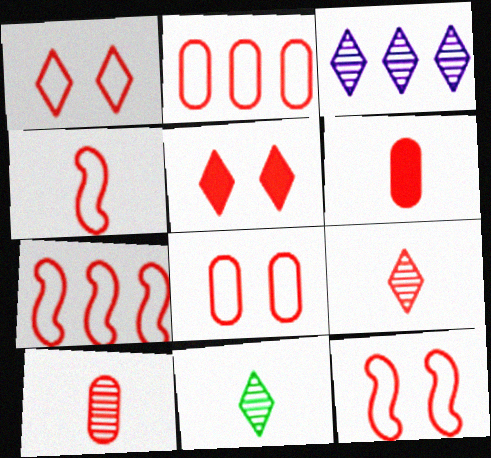[[1, 2, 4], 
[1, 8, 12], 
[4, 6, 9], 
[4, 7, 12], 
[5, 7, 10]]